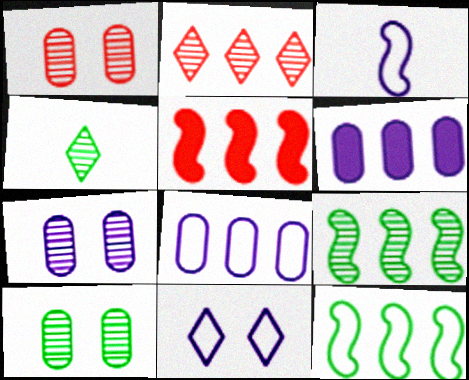[[1, 7, 10], 
[2, 6, 12], 
[3, 8, 11], 
[4, 9, 10]]